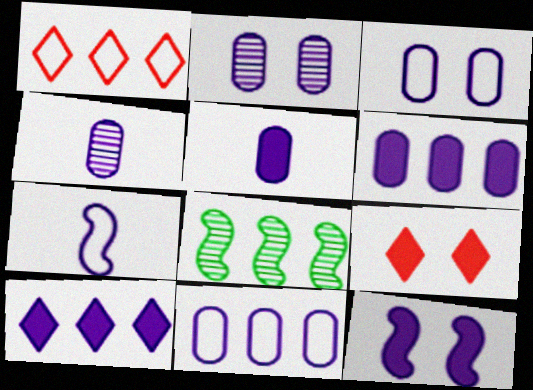[[1, 6, 8], 
[2, 5, 11], 
[2, 7, 10], 
[3, 4, 6], 
[5, 10, 12]]